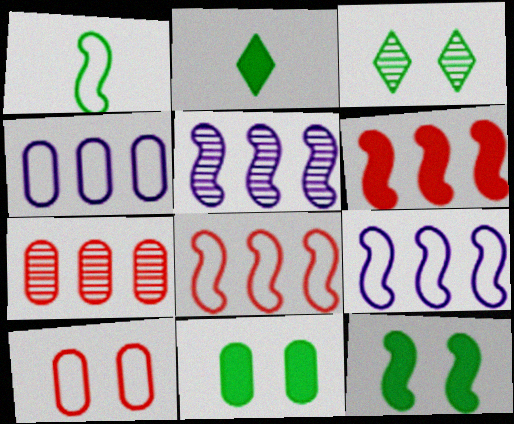[[2, 5, 10]]